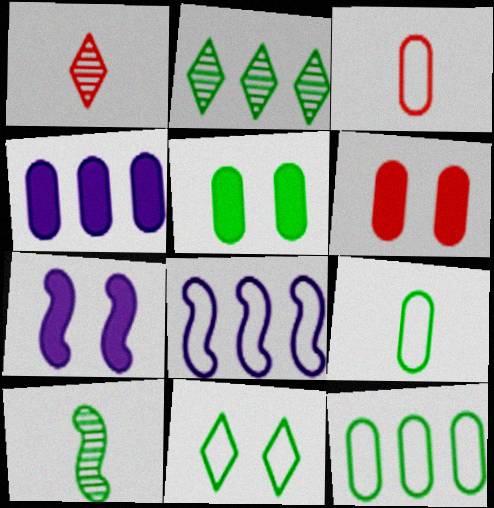[[1, 5, 8], 
[1, 7, 12], 
[2, 3, 7], 
[3, 8, 11]]